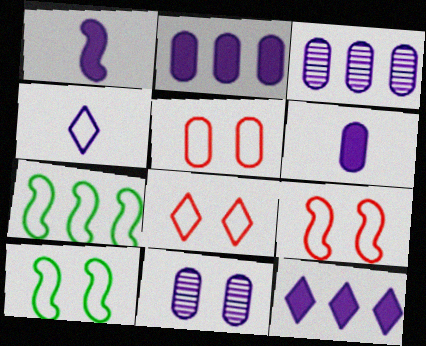[[4, 5, 7], 
[5, 8, 9]]